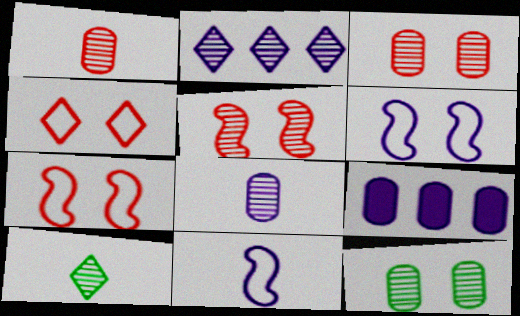[[7, 9, 10]]